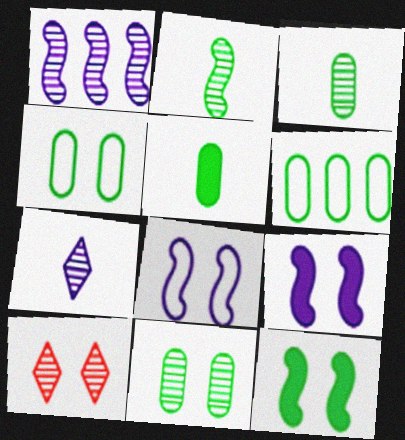[[1, 3, 10], 
[4, 9, 10], 
[5, 6, 11]]